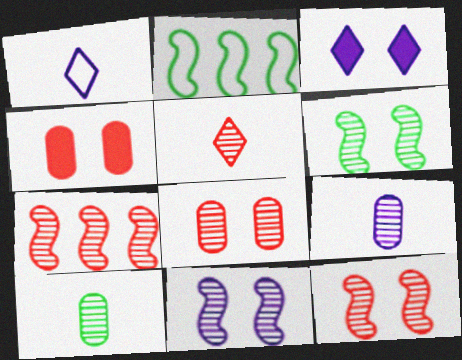[[5, 7, 8], 
[6, 11, 12]]